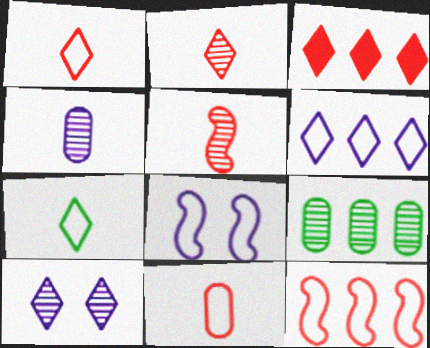[[3, 7, 10], 
[5, 9, 10]]